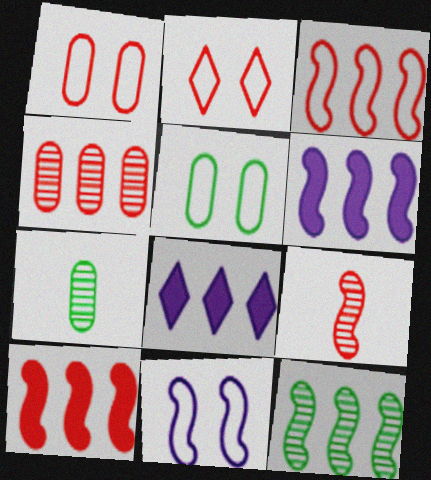[[2, 5, 11], 
[2, 6, 7], 
[3, 6, 12], 
[5, 8, 9]]